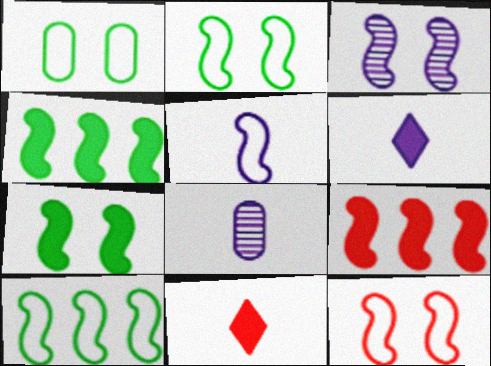[[3, 7, 12], 
[5, 6, 8], 
[5, 10, 12]]